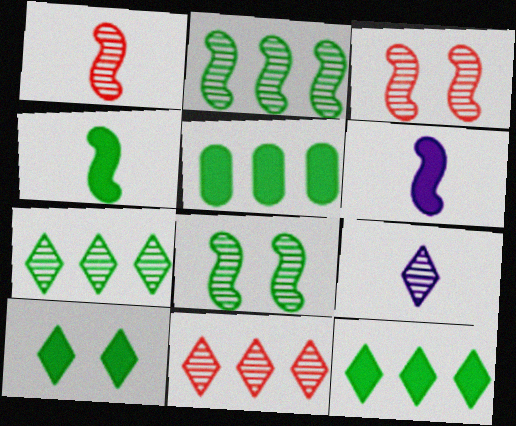[[4, 5, 10]]